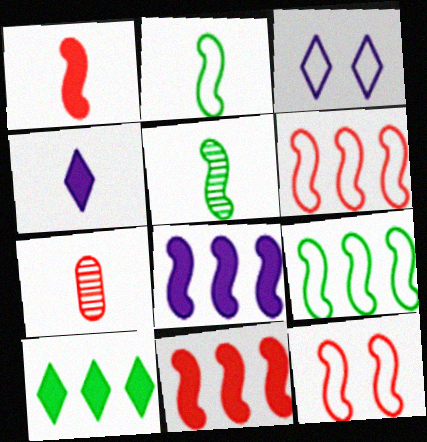[[2, 4, 7], 
[5, 8, 12]]